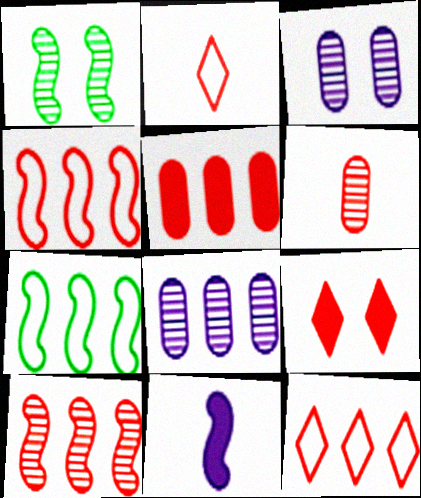[[1, 4, 11], 
[4, 6, 9], 
[5, 10, 12]]